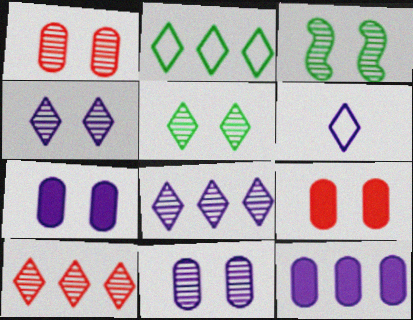[[1, 3, 4]]